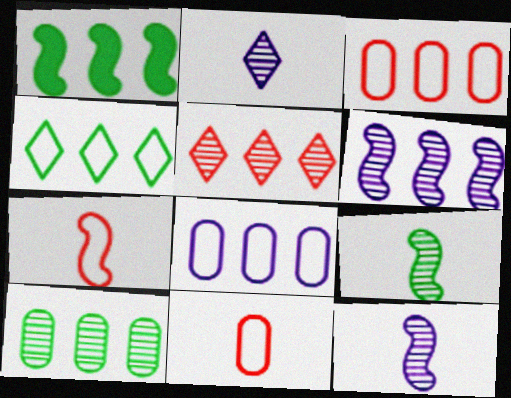[[1, 4, 10], 
[1, 5, 8], 
[5, 6, 10]]